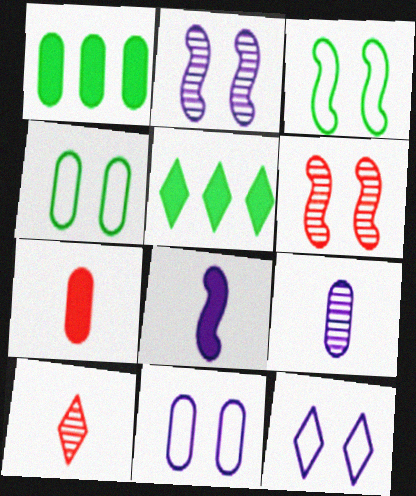[[5, 10, 12]]